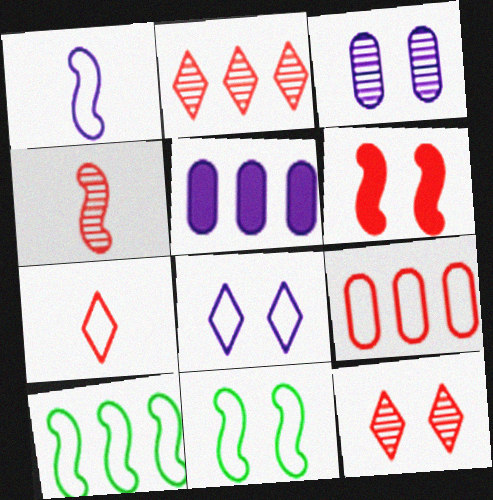[[2, 5, 10]]